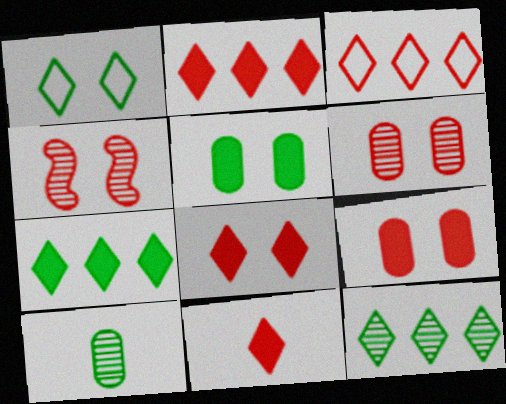[[2, 8, 11]]